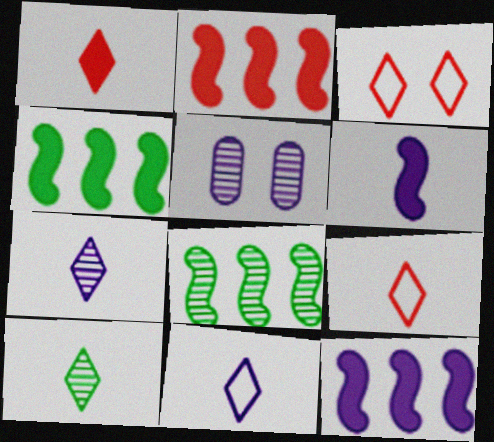[[1, 10, 11], 
[2, 4, 12], 
[4, 5, 9], 
[5, 11, 12]]